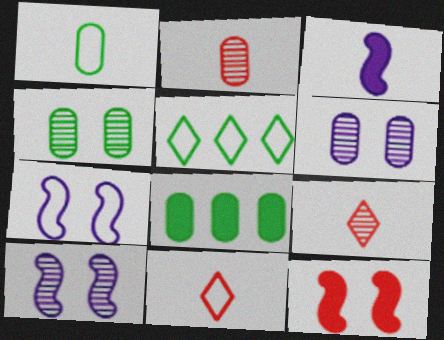[[1, 3, 9], 
[1, 4, 8], 
[7, 8, 9], 
[8, 10, 11]]